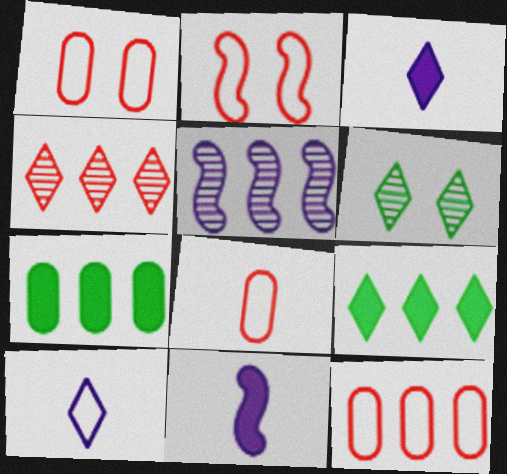[[1, 8, 12], 
[5, 9, 12], 
[6, 11, 12]]